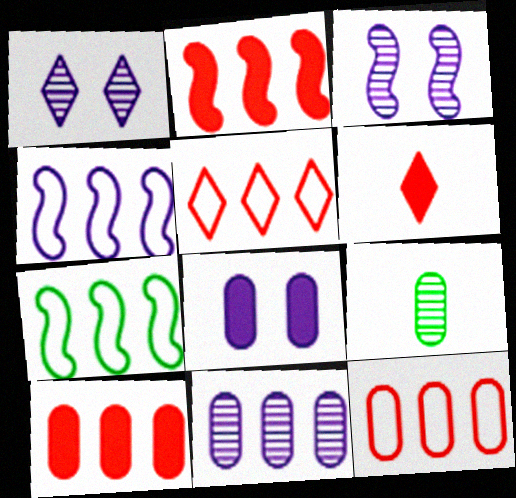[[8, 9, 12]]